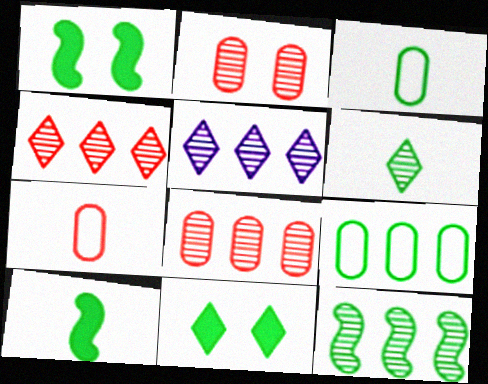[[1, 5, 7], 
[1, 6, 9], 
[3, 6, 10], 
[3, 11, 12], 
[5, 8, 12]]